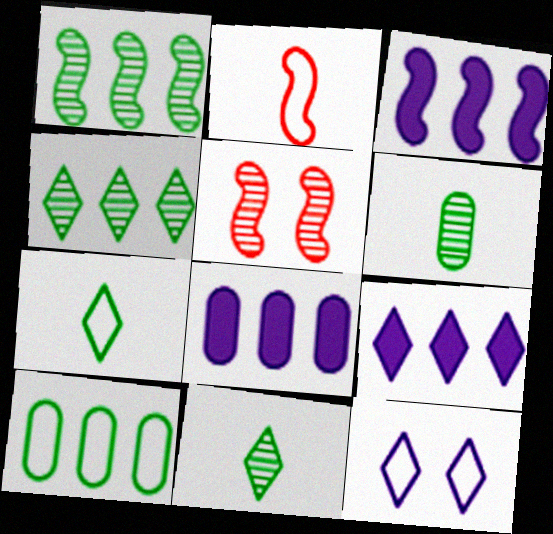[[2, 10, 12], 
[3, 8, 9], 
[5, 7, 8]]